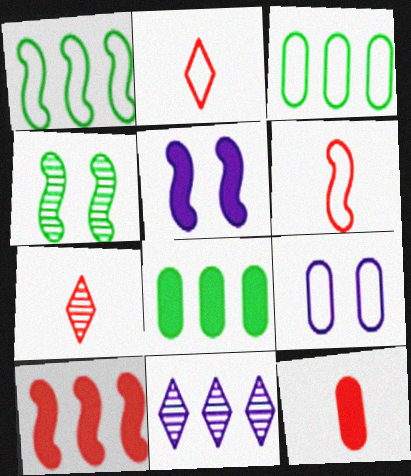[[1, 2, 9], 
[3, 5, 7], 
[3, 10, 11], 
[6, 7, 12]]